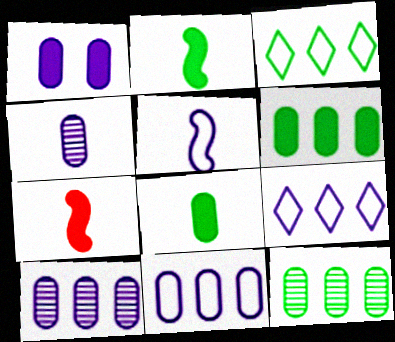[[1, 4, 11]]